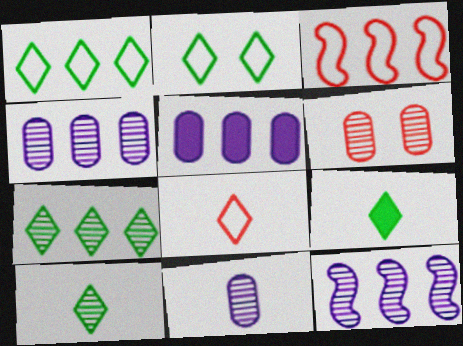[[2, 7, 9], 
[3, 5, 7], 
[6, 10, 12]]